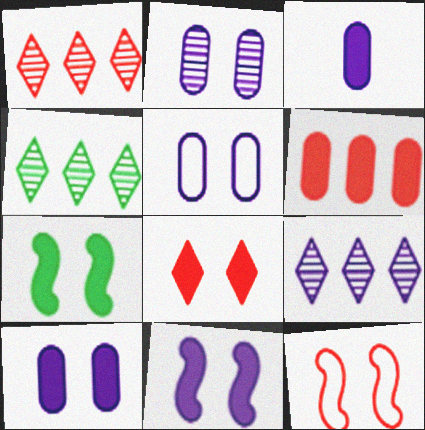[[1, 4, 9], 
[2, 5, 10], 
[3, 4, 12], 
[7, 8, 10]]